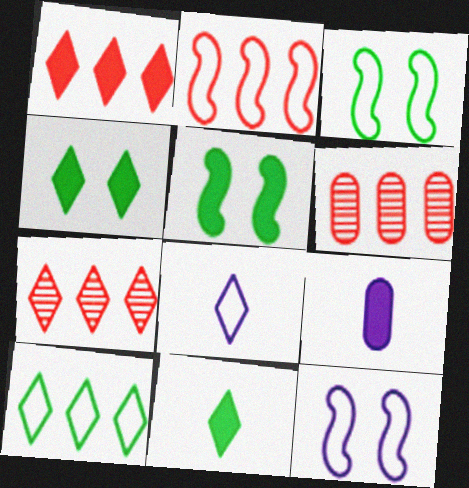[[1, 2, 6], 
[1, 5, 9], 
[3, 7, 9], 
[4, 7, 8], 
[5, 6, 8], 
[6, 11, 12]]